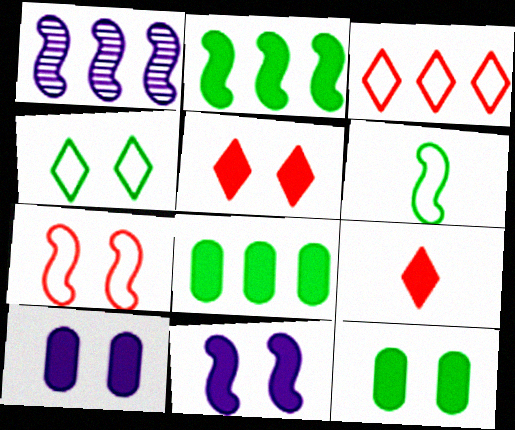[[1, 3, 8], 
[2, 9, 10], 
[5, 11, 12], 
[8, 9, 11]]